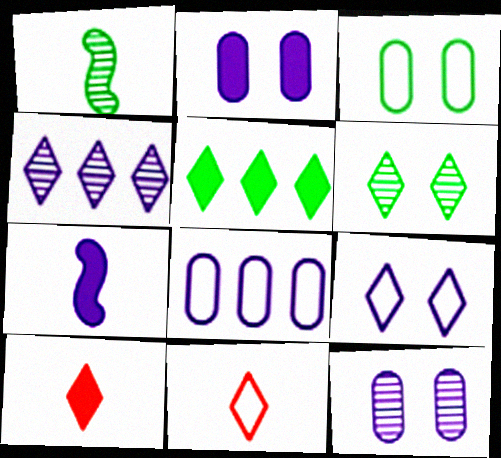[[1, 3, 5]]